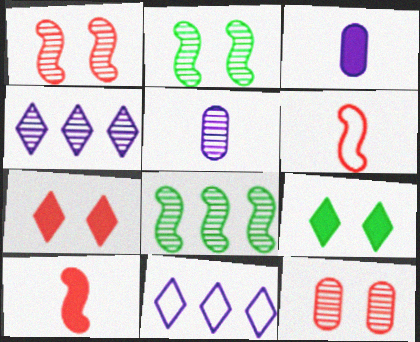[]